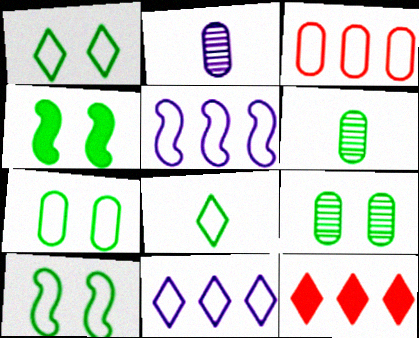[[1, 4, 9], 
[1, 7, 10], 
[2, 10, 12]]